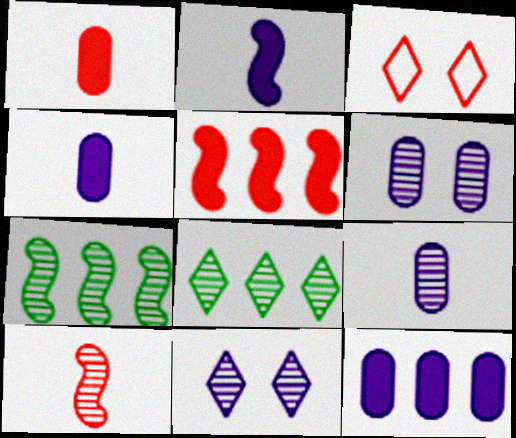[[3, 4, 7], 
[6, 8, 10]]